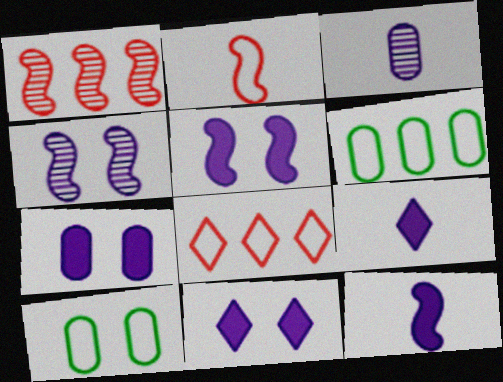[[1, 9, 10], 
[5, 7, 11]]